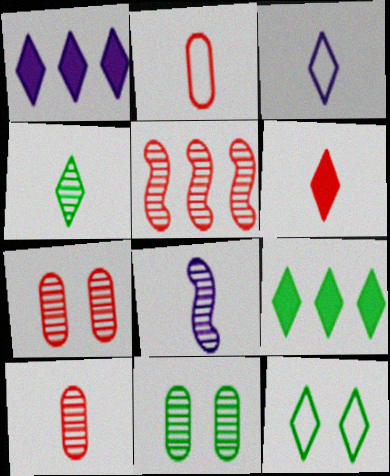[[3, 4, 6], 
[4, 8, 10], 
[4, 9, 12]]